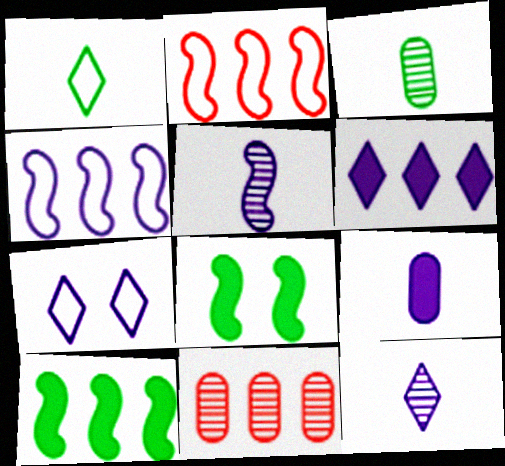[[2, 5, 8], 
[6, 7, 12]]